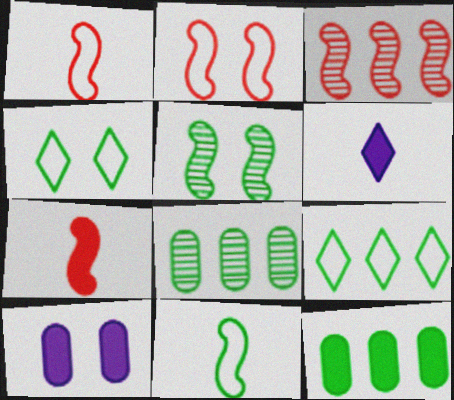[[2, 3, 7], 
[2, 6, 8]]